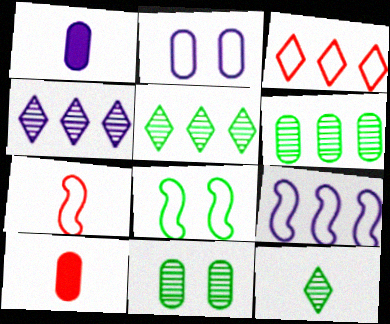[[1, 7, 12], 
[2, 6, 10], 
[4, 8, 10], 
[7, 8, 9]]